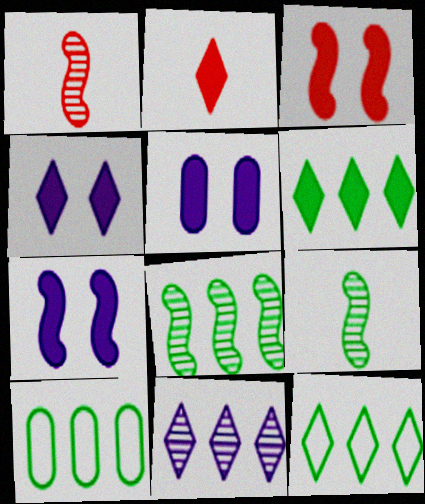[[1, 4, 10], 
[1, 5, 12], 
[2, 4, 6], 
[4, 5, 7], 
[6, 8, 10]]